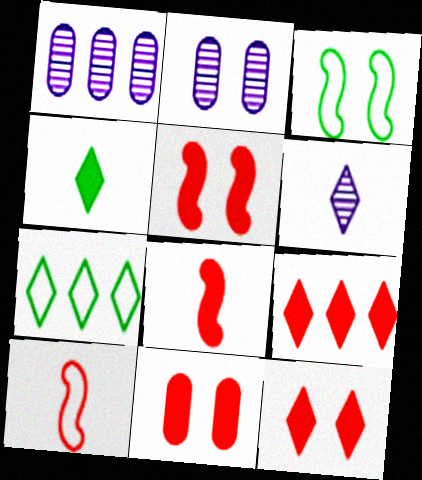[[2, 3, 12], 
[2, 7, 8], 
[5, 11, 12], 
[6, 7, 12], 
[8, 9, 11]]